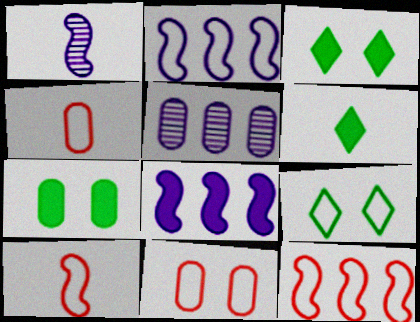[[1, 4, 6], 
[2, 4, 9], 
[3, 5, 10], 
[4, 5, 7]]